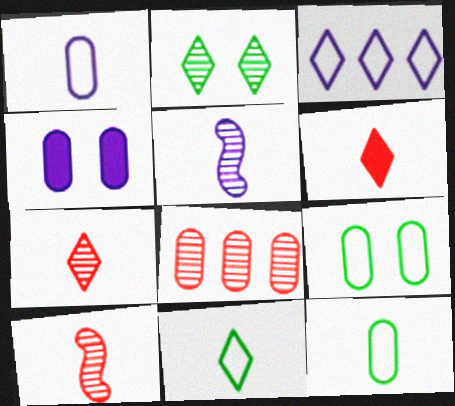[[2, 3, 6], 
[2, 5, 8], 
[3, 4, 5], 
[4, 8, 12], 
[5, 6, 12]]